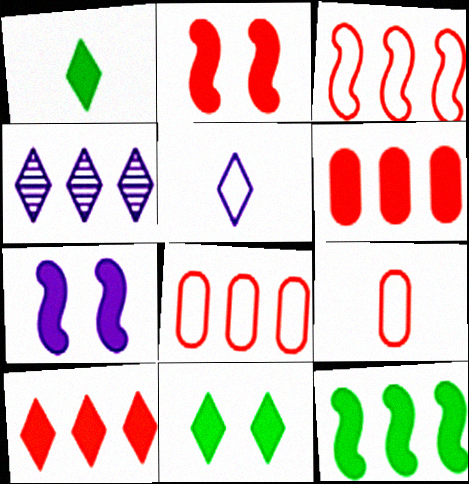[[1, 6, 7], 
[4, 8, 12]]